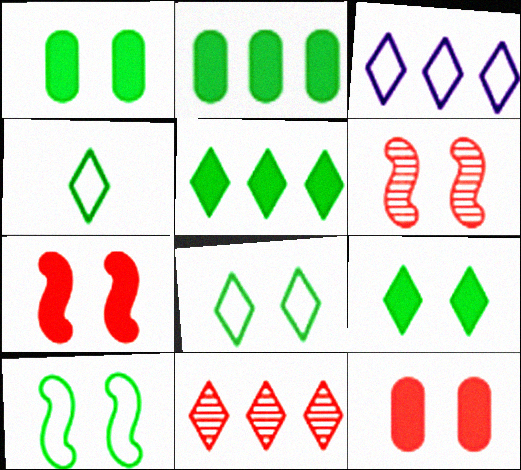[[3, 5, 11]]